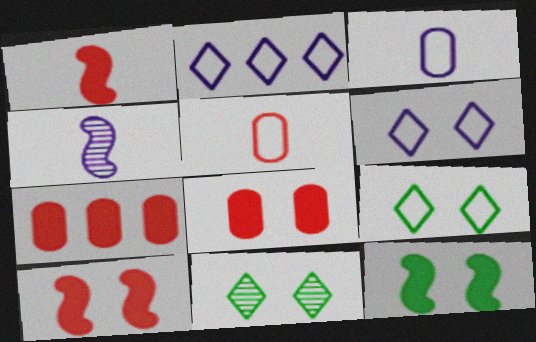[[4, 7, 9]]